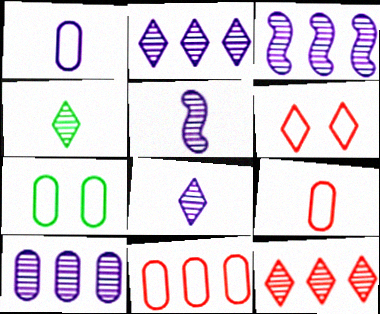[[1, 7, 11], 
[2, 3, 10]]